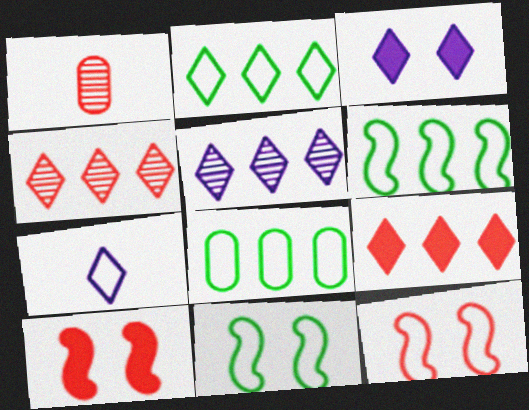[[1, 3, 6], 
[1, 9, 12], 
[2, 5, 9], 
[2, 6, 8], 
[3, 5, 7], 
[7, 8, 12]]